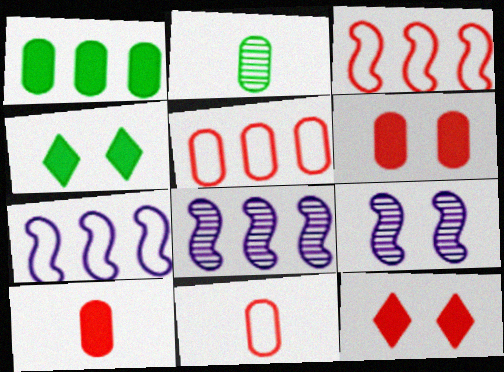[[2, 7, 12], 
[4, 8, 11]]